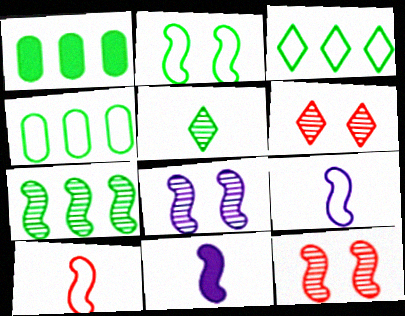[[1, 2, 5], 
[1, 3, 7], 
[1, 6, 9], 
[4, 6, 11]]